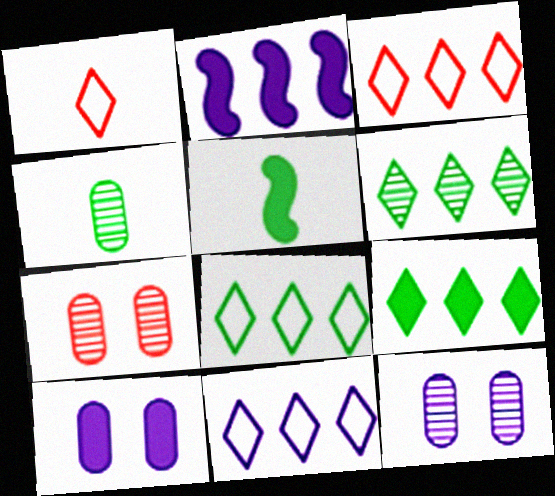[[3, 5, 12], 
[3, 8, 11], 
[5, 7, 11], 
[6, 8, 9]]